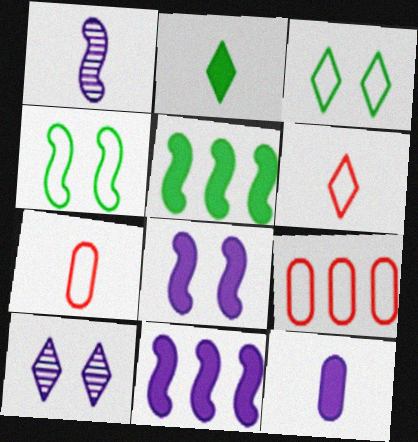[[1, 2, 7], 
[5, 7, 10]]